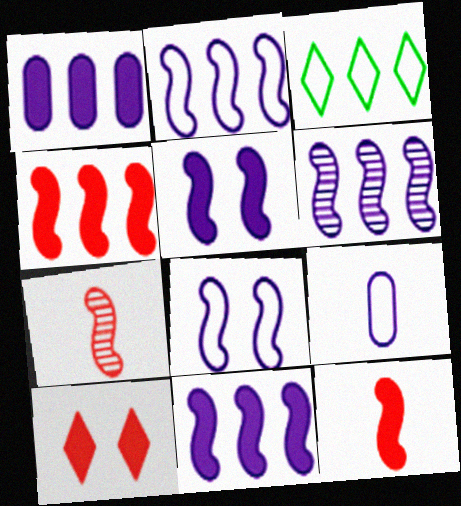[[2, 6, 11]]